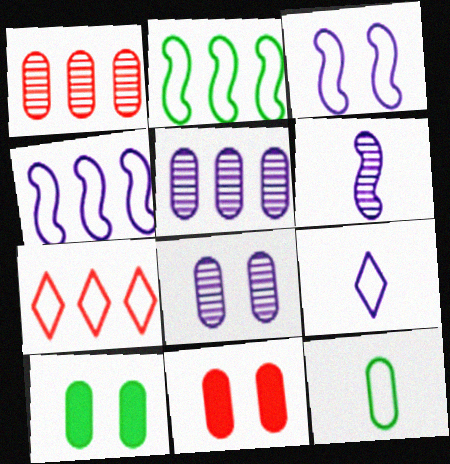[[3, 7, 12], 
[5, 11, 12], 
[6, 7, 10]]